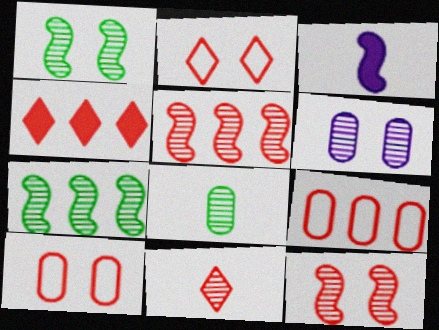[[2, 4, 11], 
[4, 5, 9], 
[6, 7, 11]]